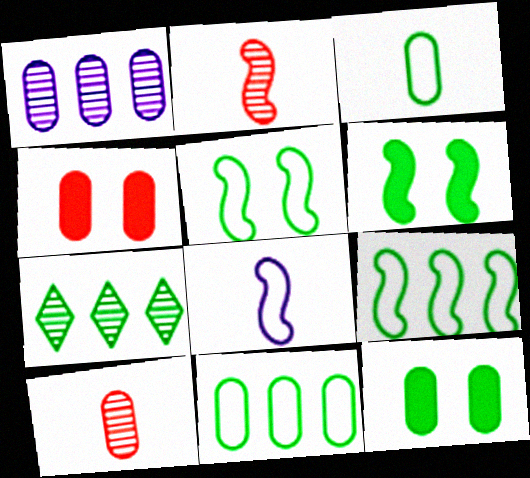[[1, 3, 4], 
[3, 6, 7], 
[4, 7, 8]]